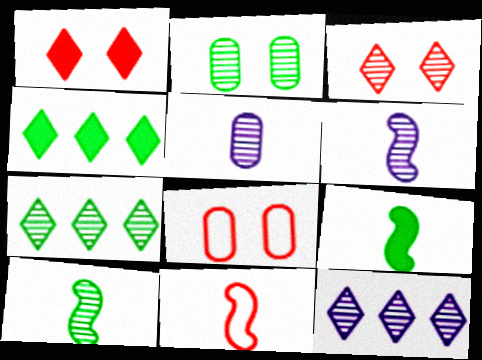[[2, 7, 10], 
[4, 6, 8], 
[6, 9, 11], 
[8, 9, 12]]